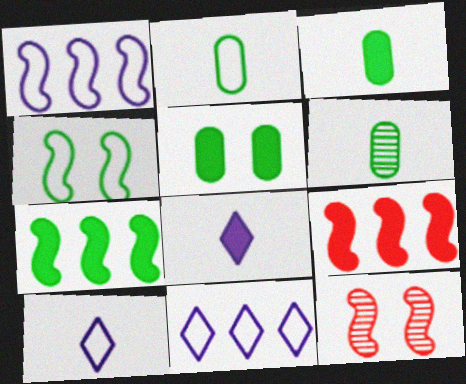[[2, 3, 6], 
[3, 11, 12], 
[5, 8, 9]]